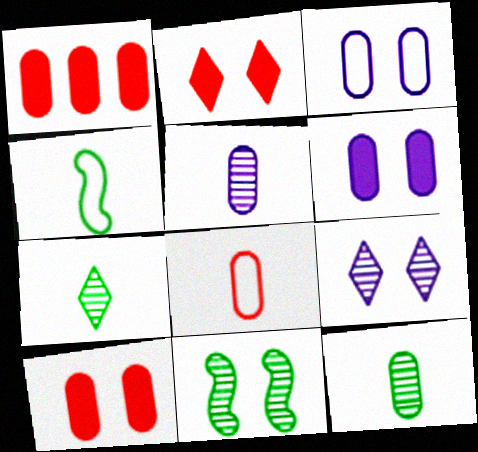[[1, 3, 12], 
[1, 4, 9], 
[2, 3, 11]]